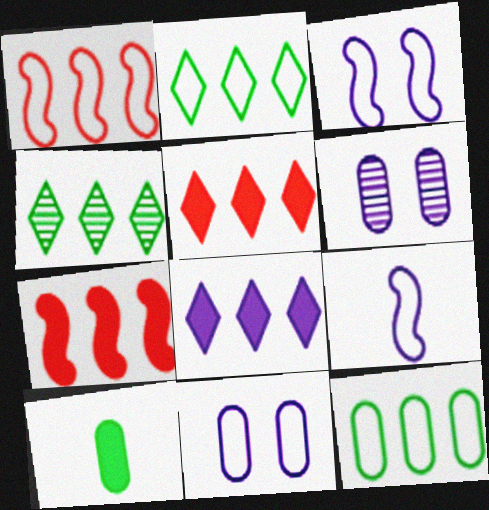[[6, 8, 9]]